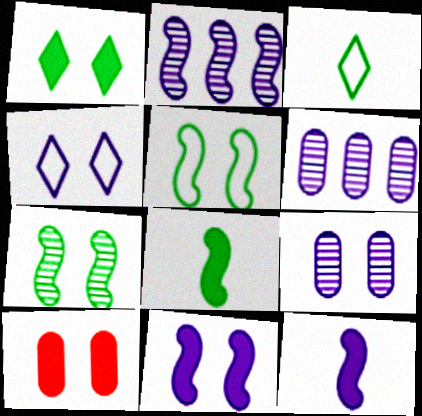[[1, 10, 11], 
[2, 3, 10], 
[4, 6, 12], 
[4, 7, 10], 
[4, 9, 11]]